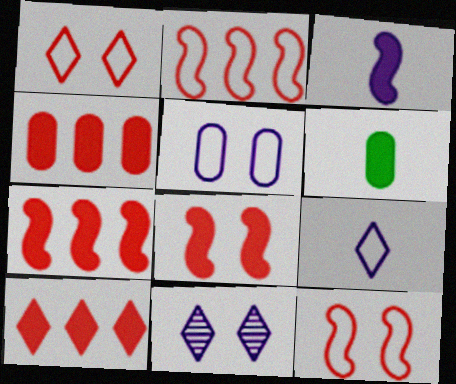[[2, 6, 11], 
[4, 7, 10]]